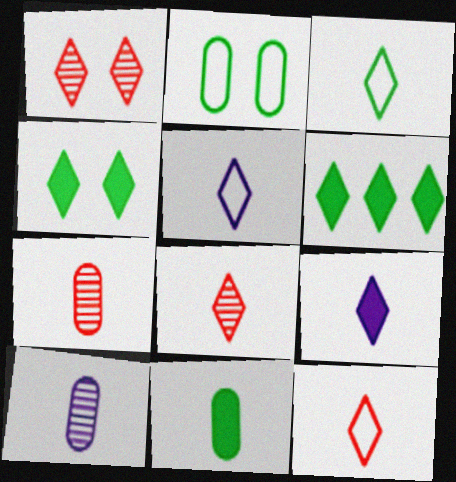[[1, 5, 6], 
[3, 5, 12], 
[3, 8, 9]]